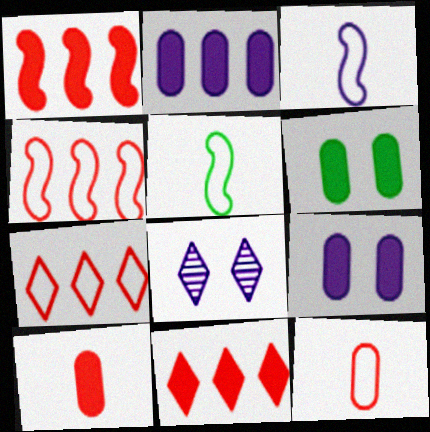[[2, 3, 8], 
[2, 6, 10]]